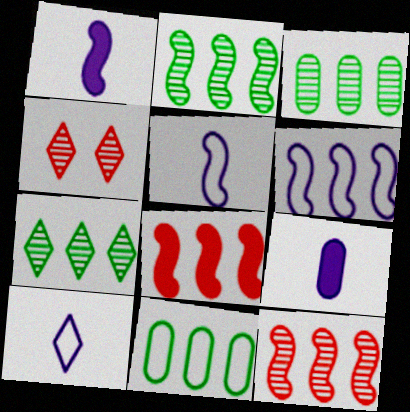[[1, 4, 11], 
[2, 3, 7], 
[2, 6, 8]]